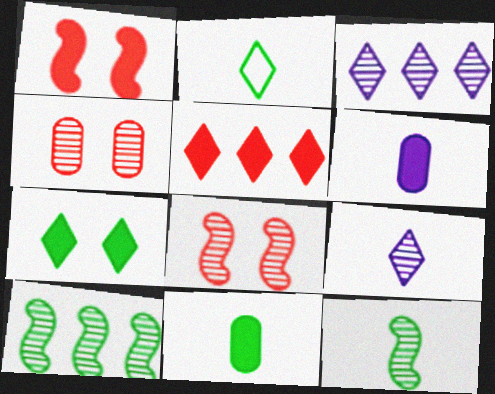[[2, 11, 12], 
[3, 4, 12], 
[4, 9, 10]]